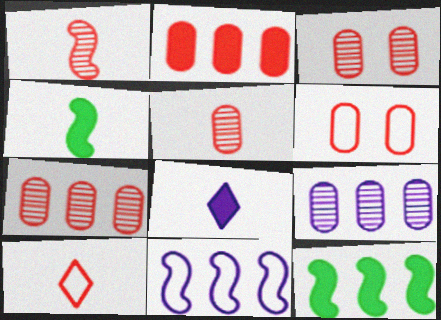[[2, 5, 6], 
[3, 5, 7]]